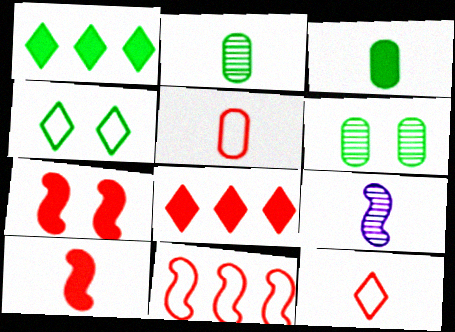[[3, 9, 12]]